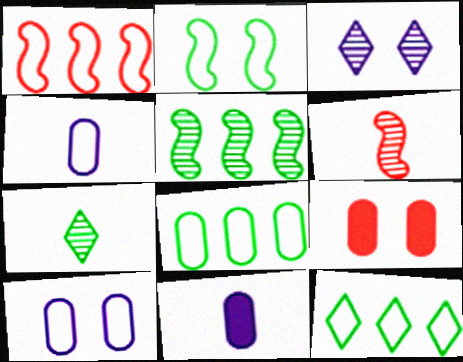[[2, 3, 9]]